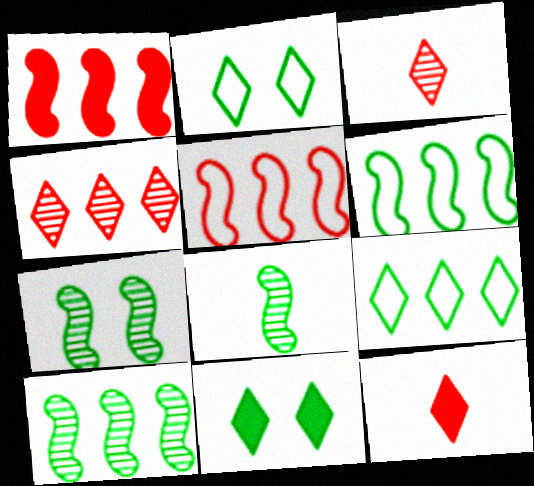[[7, 8, 10]]